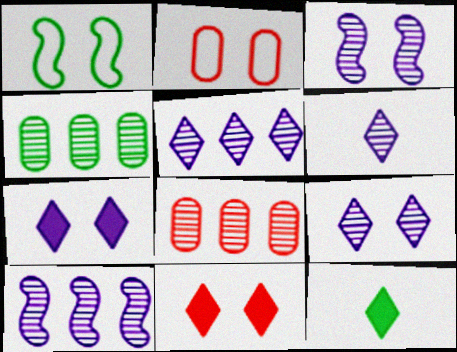[[1, 4, 12], 
[2, 10, 12], 
[5, 6, 9]]